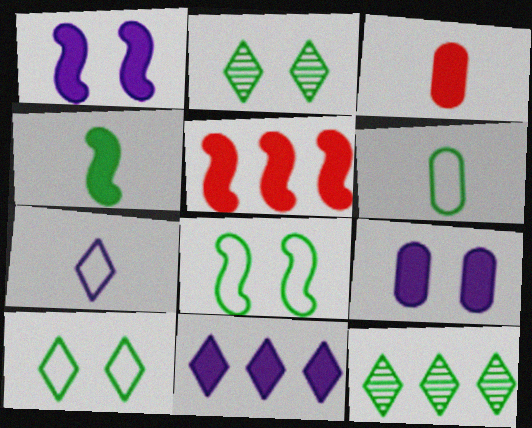[[1, 4, 5]]